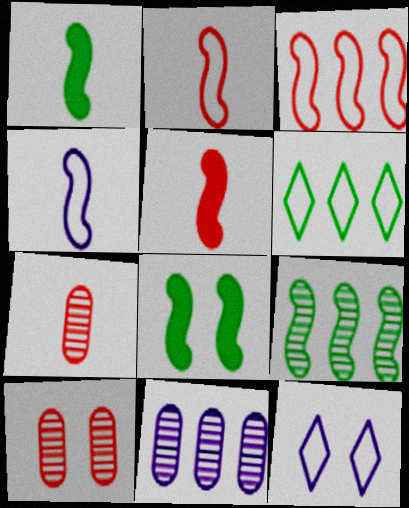[[8, 10, 12]]